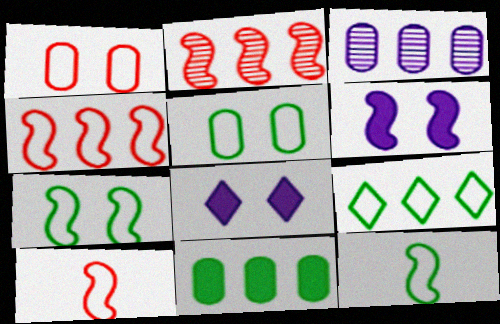[[2, 6, 12], 
[5, 9, 12]]